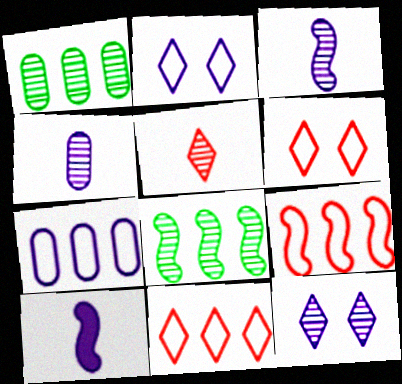[[1, 6, 10], 
[7, 10, 12]]